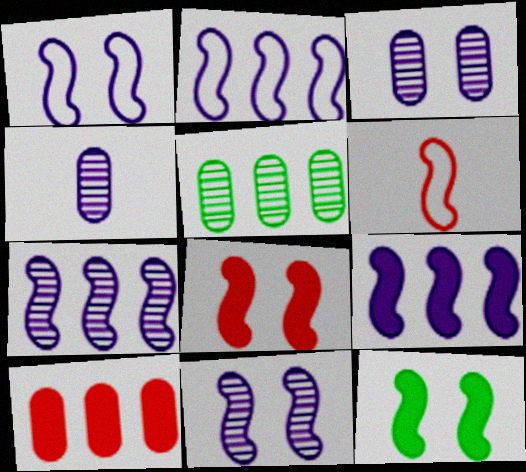[[2, 7, 9], 
[6, 7, 12]]